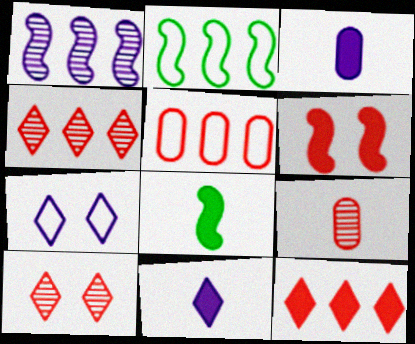[[1, 3, 7], 
[2, 3, 10]]